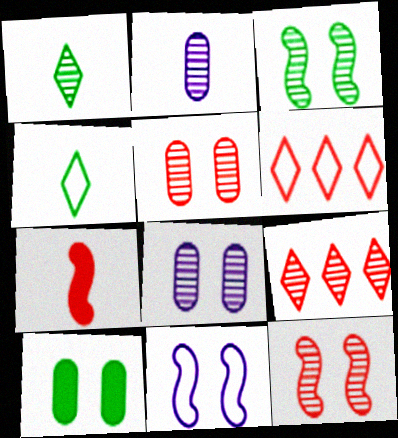[[2, 3, 9], 
[2, 4, 7], 
[5, 6, 7]]